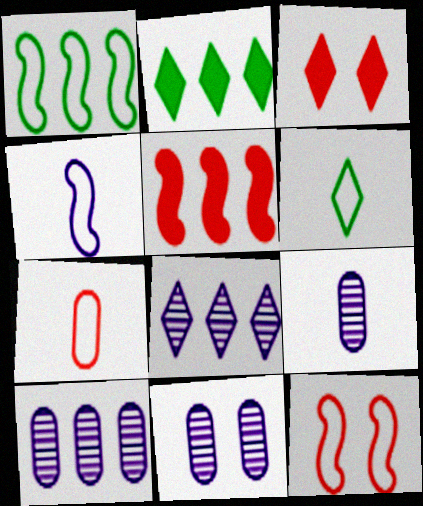[[1, 3, 9], 
[1, 4, 12], 
[2, 9, 12], 
[3, 6, 8], 
[4, 6, 7], 
[5, 6, 11], 
[9, 10, 11]]